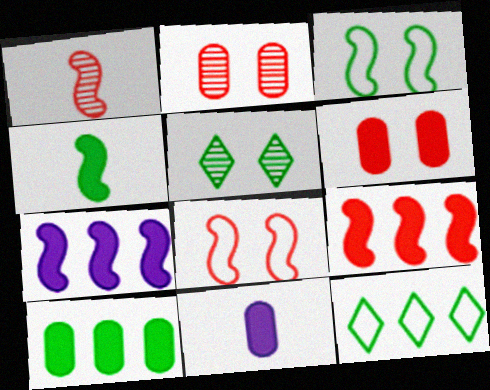[[1, 3, 7], 
[1, 8, 9], 
[6, 10, 11]]